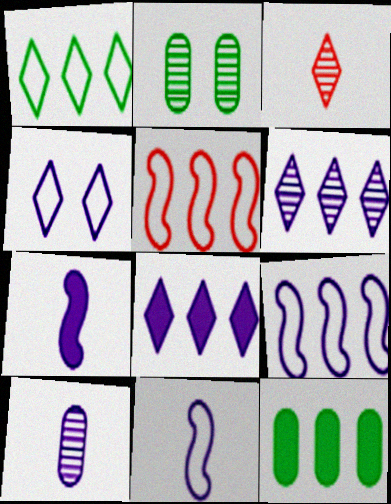[[5, 6, 12]]